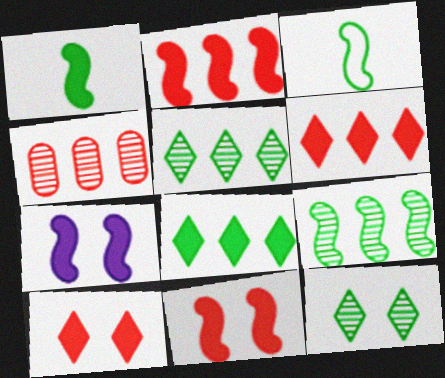[[1, 2, 7]]